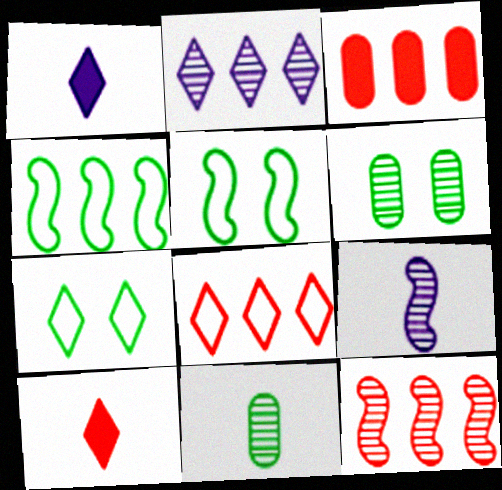[[2, 3, 4], 
[2, 7, 10], 
[3, 7, 9], 
[3, 8, 12]]